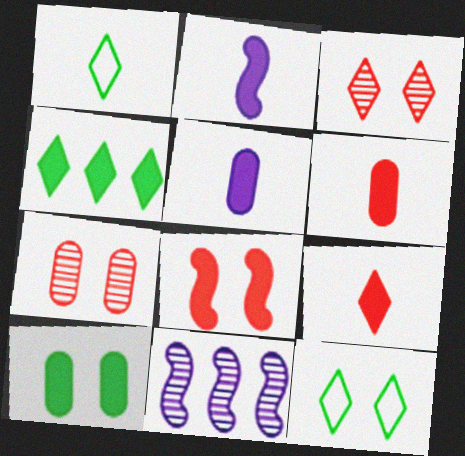[[4, 5, 8], 
[6, 11, 12]]